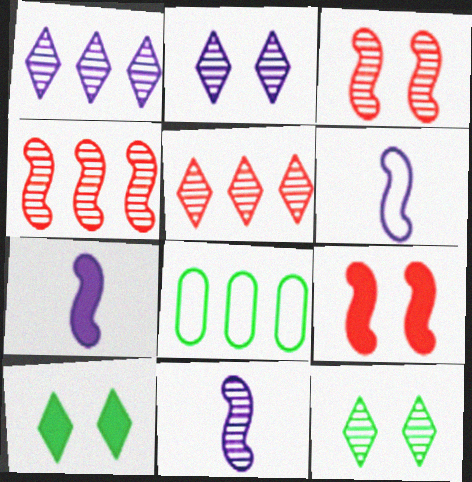[[6, 7, 11]]